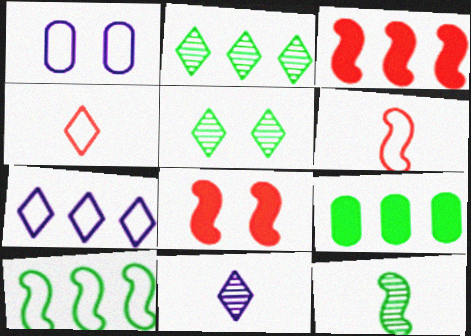[[1, 4, 10], 
[1, 5, 8], 
[2, 9, 10]]